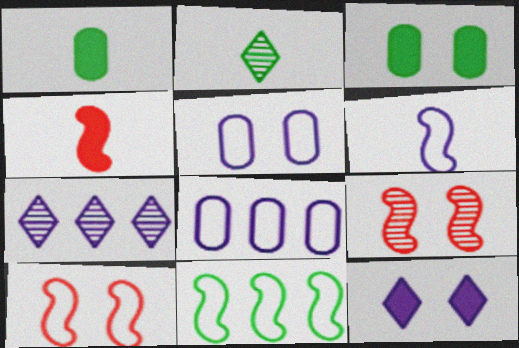[[1, 7, 10], 
[2, 3, 11], 
[6, 10, 11]]